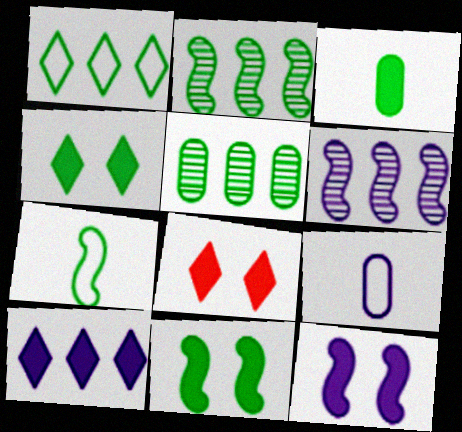[[2, 7, 11], 
[2, 8, 9], 
[4, 5, 7]]